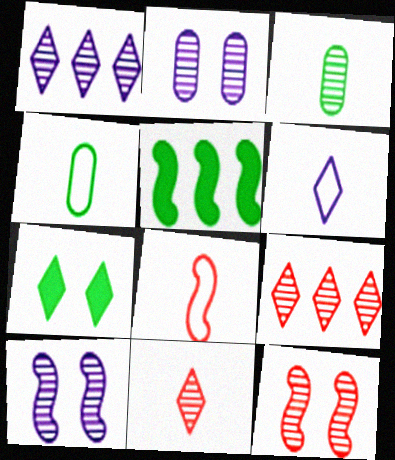[[1, 3, 12], 
[3, 9, 10], 
[4, 6, 8], 
[5, 8, 10], 
[6, 7, 9]]